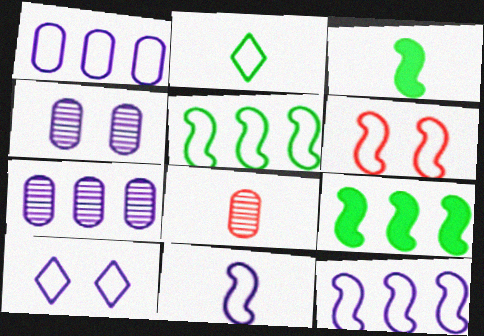[[1, 2, 6], 
[1, 10, 11], 
[5, 6, 11], 
[8, 9, 10]]